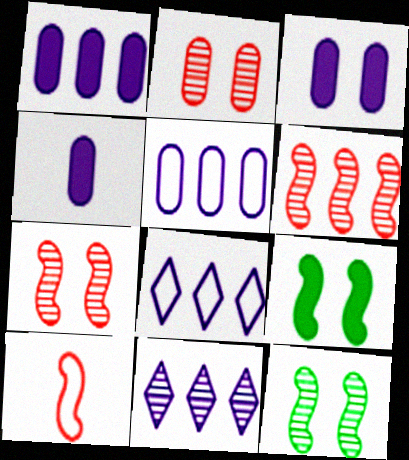[[1, 3, 4]]